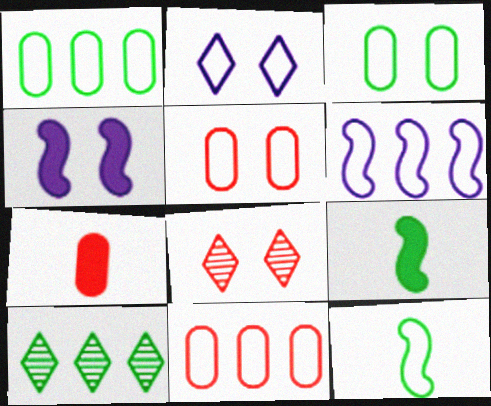[[2, 11, 12], 
[3, 4, 8], 
[3, 9, 10]]